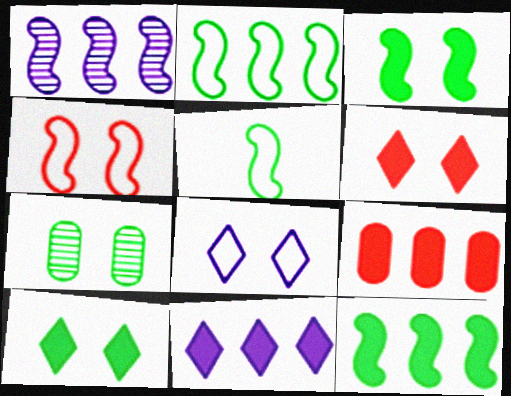[[9, 11, 12]]